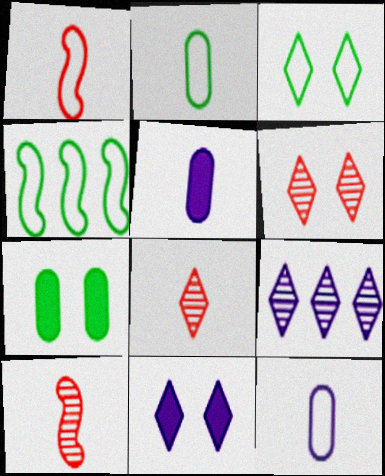[[1, 7, 9], 
[2, 3, 4], 
[3, 6, 11], 
[4, 5, 6]]